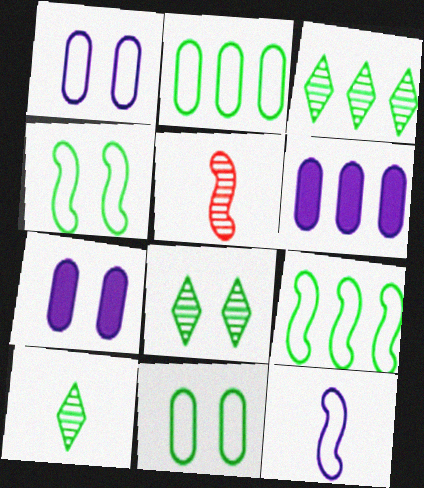[[3, 8, 10]]